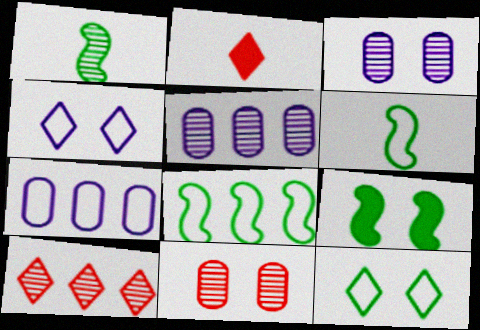[[1, 3, 10], 
[1, 8, 9], 
[2, 3, 8], 
[4, 9, 11]]